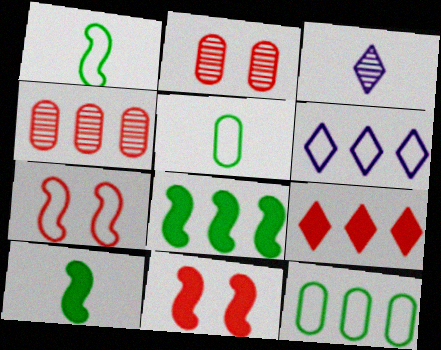[[2, 6, 10], 
[3, 11, 12], 
[4, 6, 8], 
[5, 6, 7]]